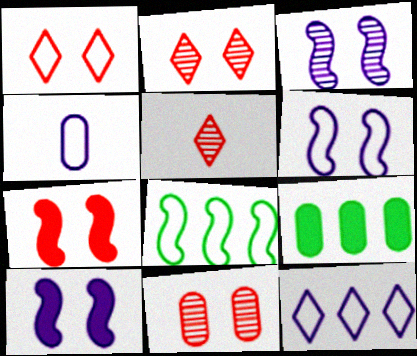[[1, 4, 8], 
[1, 7, 11], 
[3, 6, 10], 
[4, 6, 12], 
[4, 9, 11], 
[5, 6, 9]]